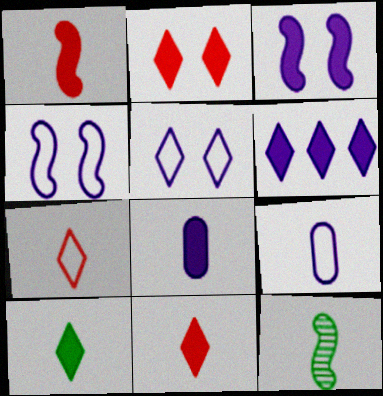[[1, 8, 10], 
[2, 6, 10], 
[3, 6, 8], 
[7, 8, 12], 
[9, 11, 12]]